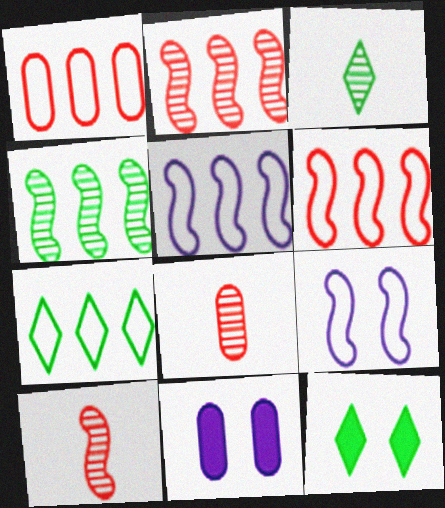[[1, 5, 7], 
[3, 6, 11], 
[3, 7, 12], 
[5, 8, 12], 
[7, 10, 11]]